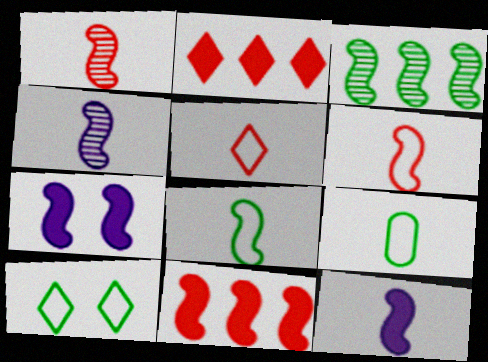[[1, 8, 12], 
[3, 6, 7]]